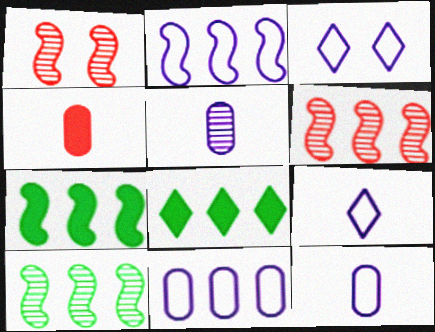[[1, 8, 12], 
[2, 3, 12], 
[2, 6, 7], 
[3, 4, 10], 
[6, 8, 11]]